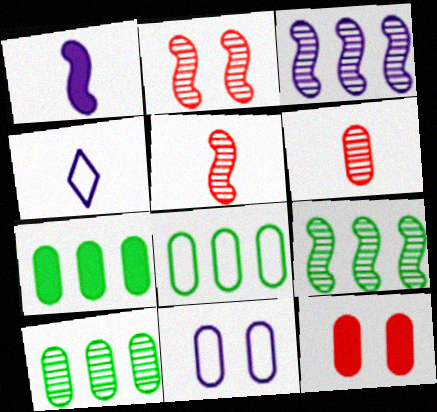[[2, 4, 7], 
[4, 9, 12], 
[6, 7, 11], 
[7, 8, 10]]